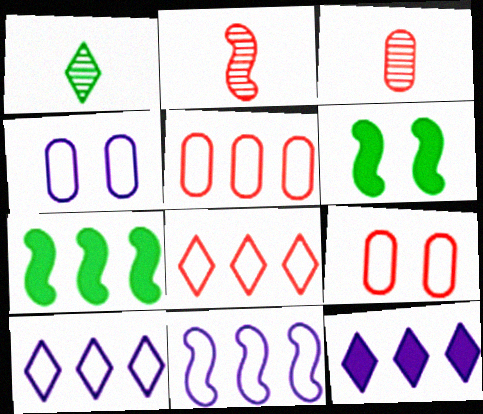[[2, 6, 11], 
[3, 6, 10]]